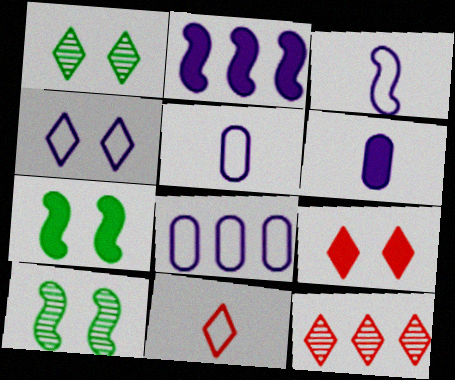[[1, 4, 9], 
[3, 4, 8], 
[5, 7, 12], 
[9, 11, 12]]